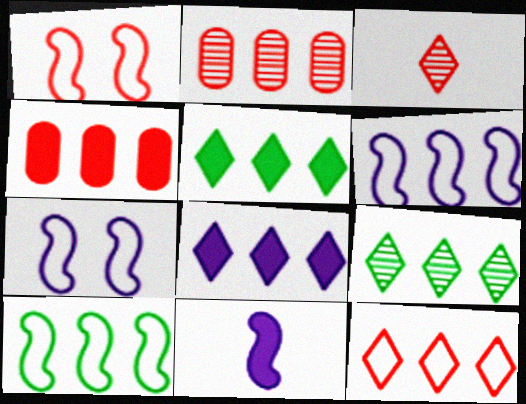[[1, 3, 4], 
[2, 5, 6], 
[2, 8, 10], 
[4, 6, 9], 
[8, 9, 12]]